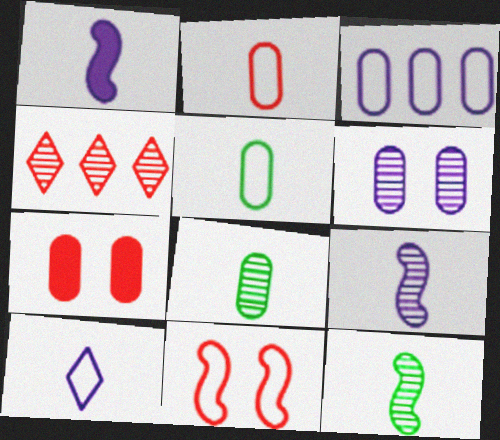[[3, 7, 8], 
[4, 6, 12]]